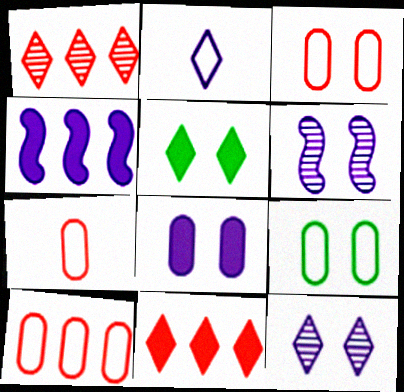[[1, 2, 5], 
[3, 5, 6], 
[3, 7, 10]]